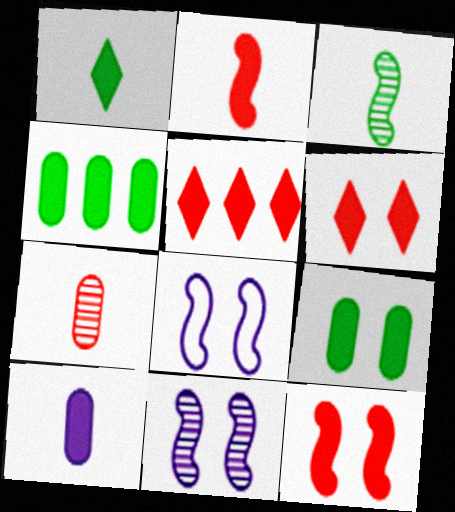[[1, 2, 10]]